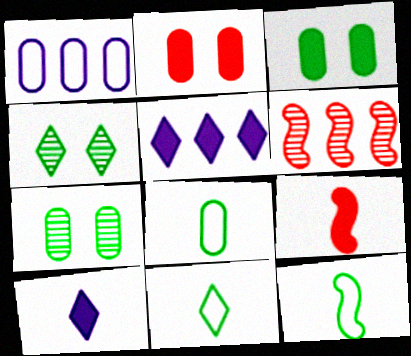[[1, 4, 9], 
[3, 5, 9], 
[8, 11, 12]]